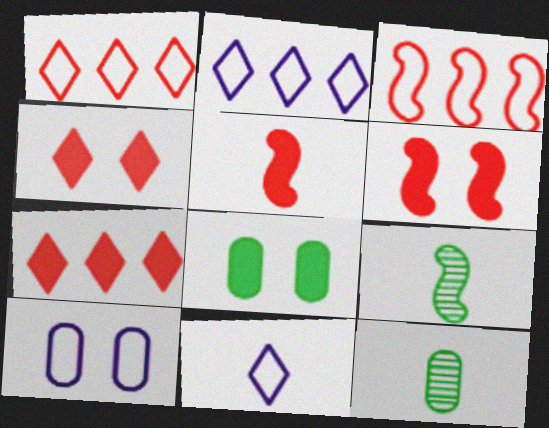[[2, 6, 12], 
[5, 11, 12], 
[7, 9, 10]]